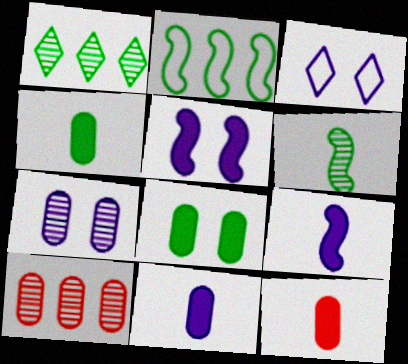[[3, 5, 7], 
[4, 11, 12]]